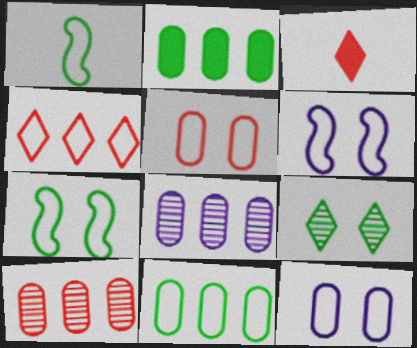[[1, 2, 9], 
[1, 4, 12], 
[3, 7, 8]]